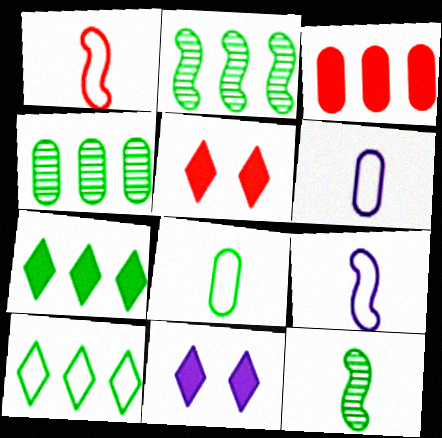[[1, 4, 11], 
[2, 5, 6], 
[4, 5, 9]]